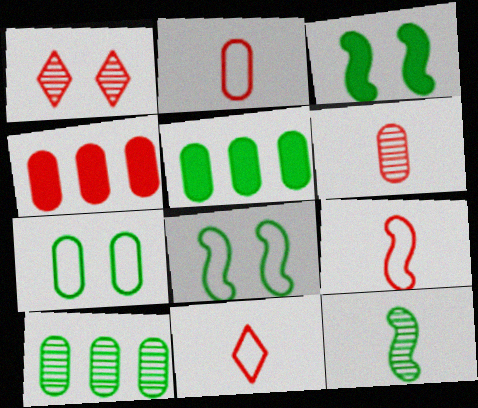[[1, 4, 9], 
[2, 9, 11]]